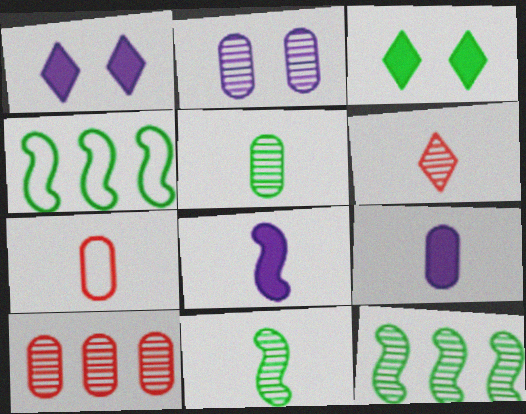[[1, 7, 12], 
[2, 5, 10], 
[2, 6, 12], 
[3, 4, 5], 
[5, 7, 9]]